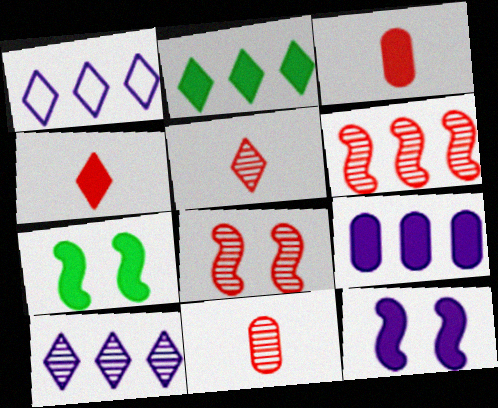[[1, 7, 11], 
[2, 3, 12], 
[4, 7, 9]]